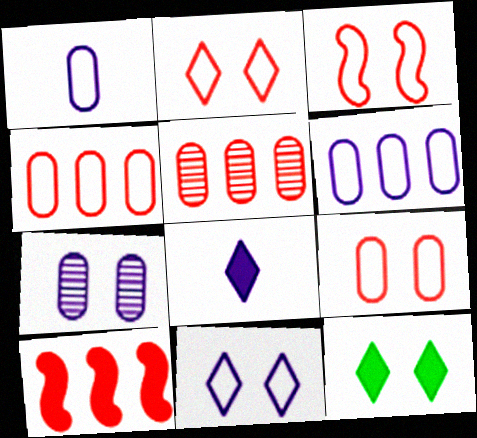[[2, 3, 9], 
[3, 7, 12]]